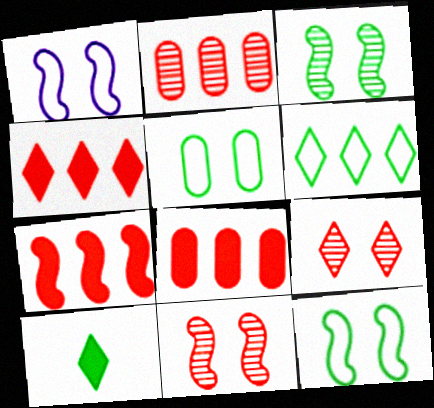[[1, 2, 10], 
[4, 7, 8]]